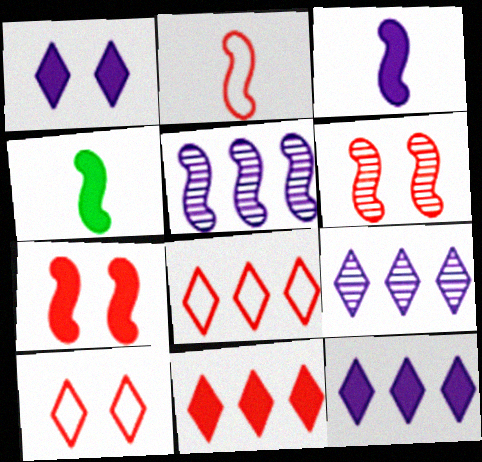[]